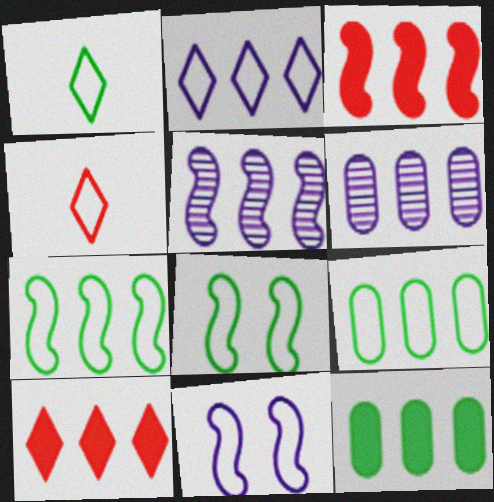[[1, 8, 9], 
[3, 5, 7], 
[4, 9, 11], 
[5, 9, 10], 
[6, 7, 10]]